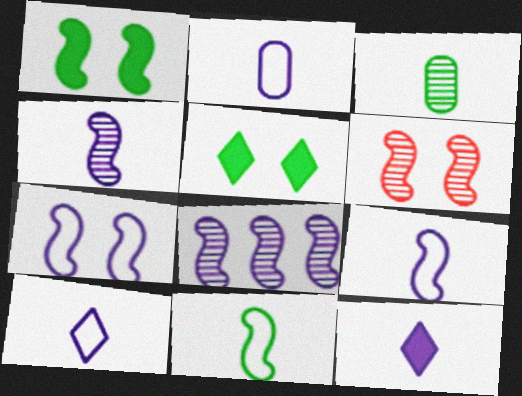[[1, 6, 7], 
[2, 4, 12], 
[2, 9, 10]]